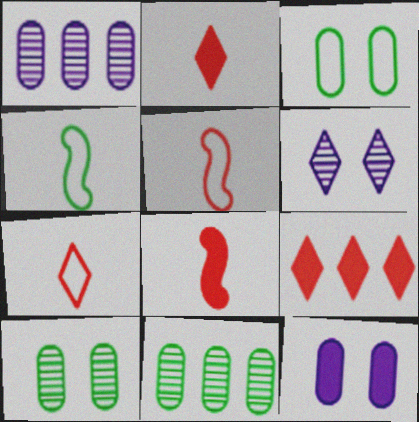[]